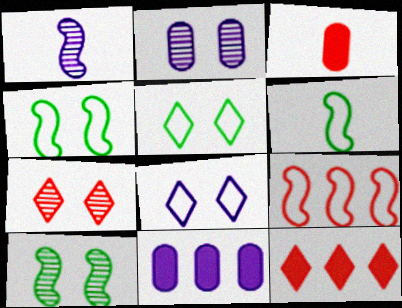[[1, 8, 11], 
[2, 6, 12], 
[2, 7, 10], 
[3, 7, 9], 
[6, 7, 11]]